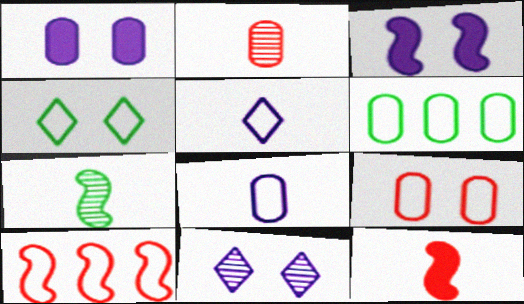[[1, 2, 6], 
[3, 7, 10], 
[4, 8, 10], 
[6, 8, 9], 
[6, 11, 12]]